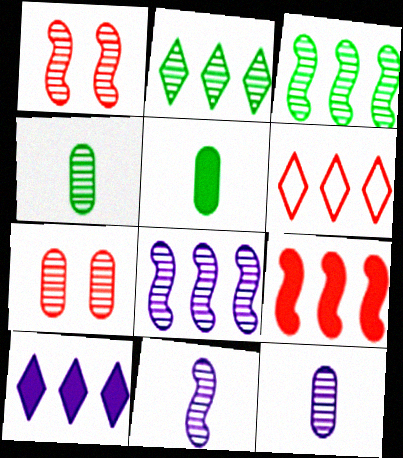[[1, 2, 12], 
[1, 3, 11], 
[2, 6, 10], 
[2, 7, 11]]